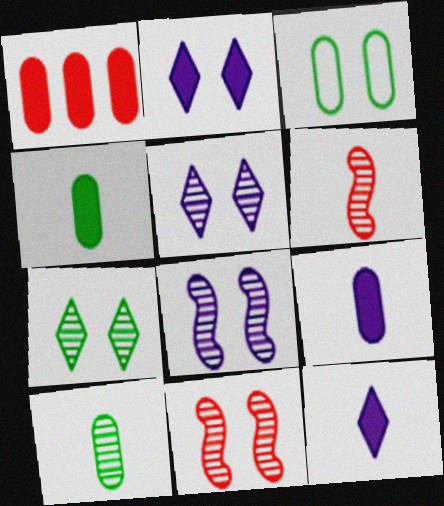[[2, 3, 11]]